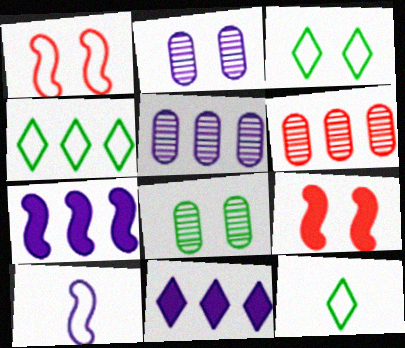[[2, 3, 9], 
[2, 10, 11], 
[3, 4, 12], 
[4, 6, 7], 
[5, 9, 12]]